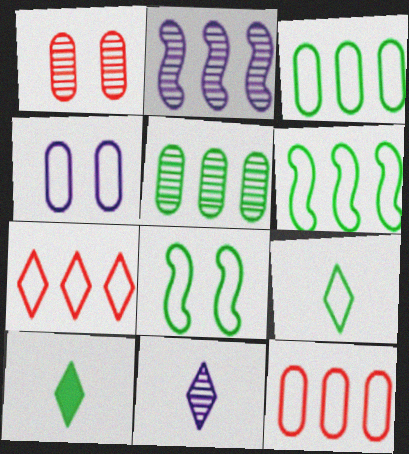[[3, 8, 9], 
[5, 8, 10]]